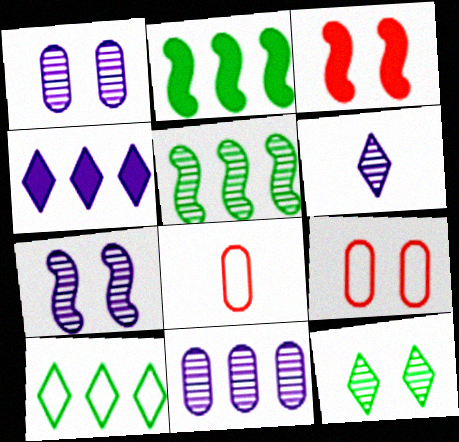[[2, 6, 9], 
[6, 7, 11]]